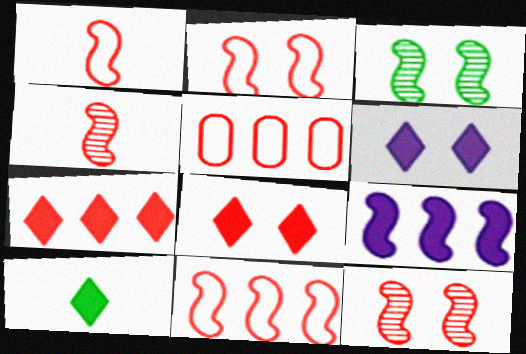[[1, 2, 11], 
[1, 3, 9], 
[4, 5, 8], 
[6, 7, 10]]